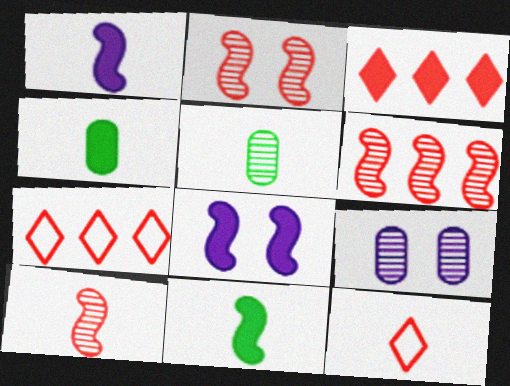[[1, 5, 12], 
[2, 6, 10], 
[3, 4, 8], 
[5, 7, 8], 
[7, 9, 11]]